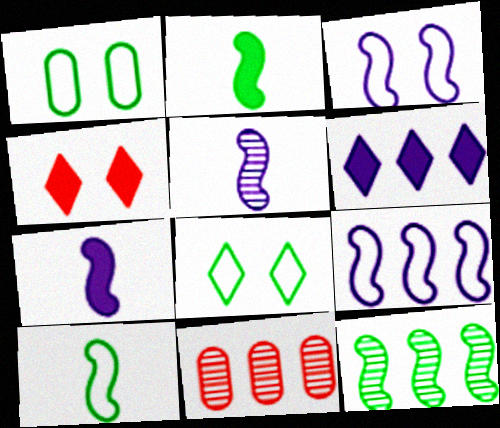[[7, 8, 11]]